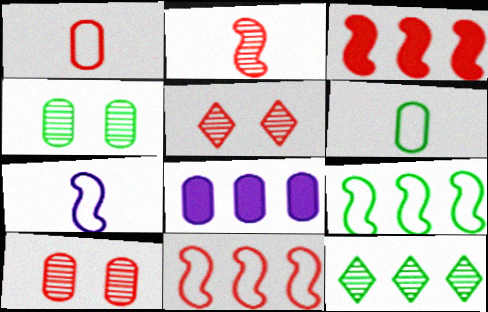[[1, 3, 5], 
[1, 4, 8], 
[6, 8, 10], 
[8, 11, 12]]